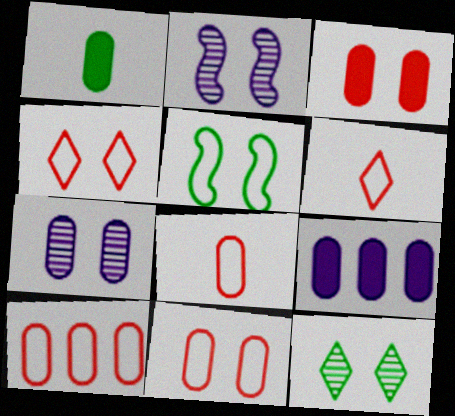[[1, 3, 9], 
[1, 7, 10], 
[8, 10, 11]]